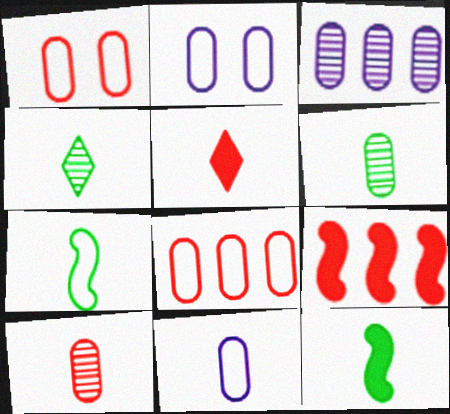[[2, 4, 9]]